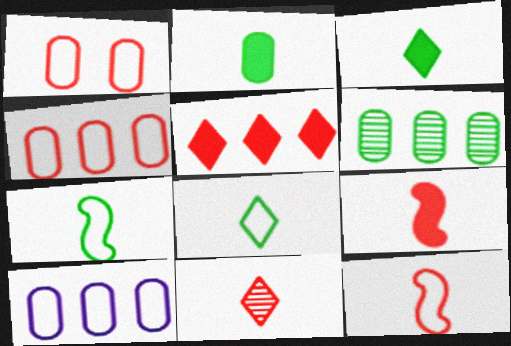[]